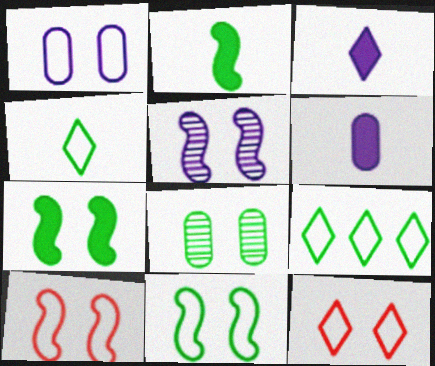[[1, 11, 12], 
[2, 8, 9], 
[5, 7, 10]]